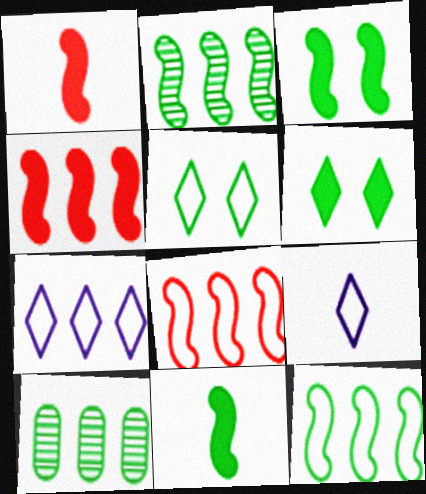[[4, 7, 10], 
[5, 10, 11]]